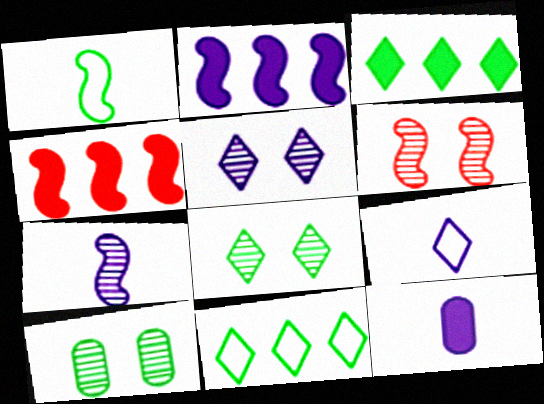[[1, 2, 6], 
[1, 3, 10], 
[4, 9, 10], 
[5, 6, 10], 
[6, 11, 12], 
[7, 9, 12]]